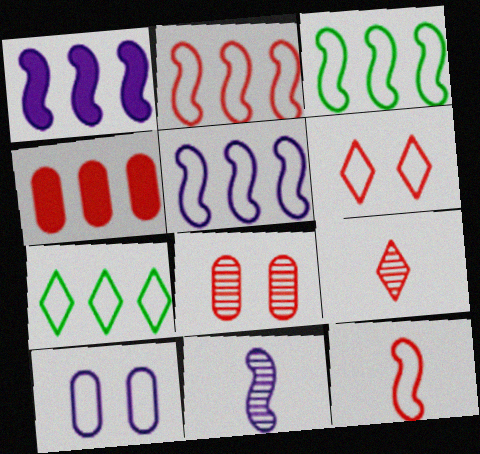[[2, 3, 5], 
[7, 10, 12]]